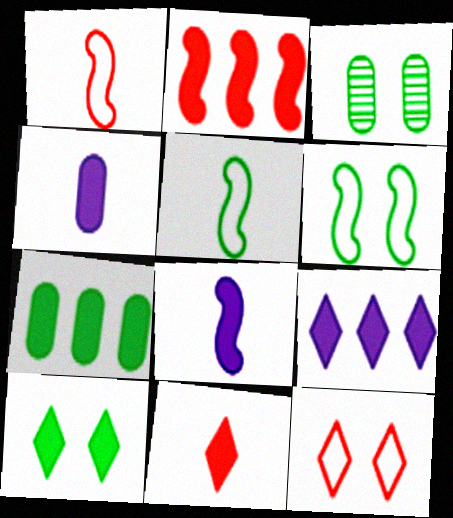[[1, 3, 9], 
[2, 4, 10], 
[2, 7, 9], 
[3, 6, 10], 
[9, 10, 11]]